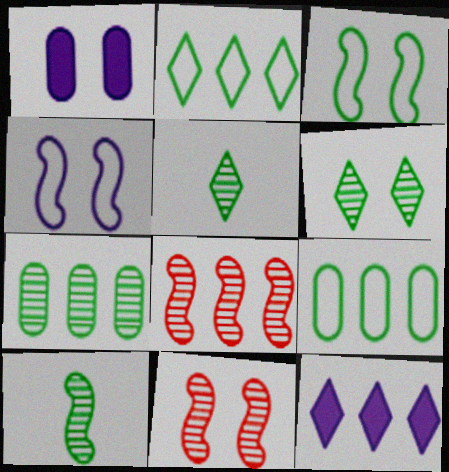[[6, 7, 10], 
[8, 9, 12]]